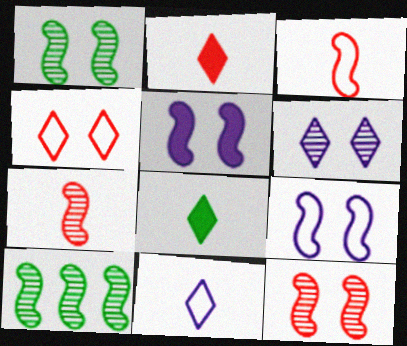[[3, 5, 10]]